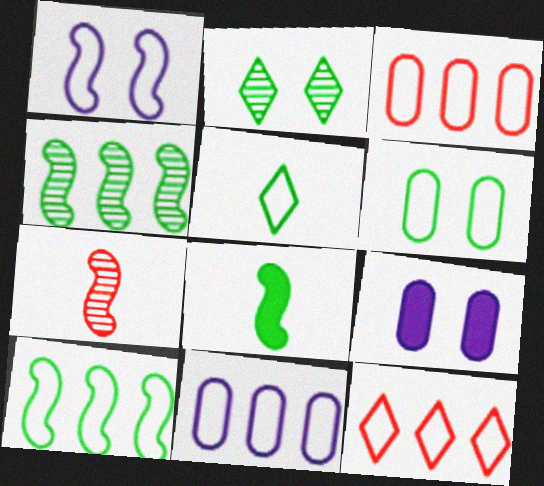[[1, 3, 5], 
[5, 6, 10], 
[10, 11, 12]]